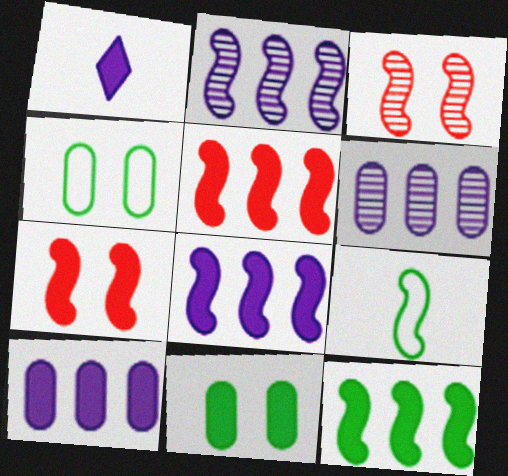[[1, 5, 11], 
[2, 7, 9], 
[3, 8, 9], 
[5, 8, 12]]